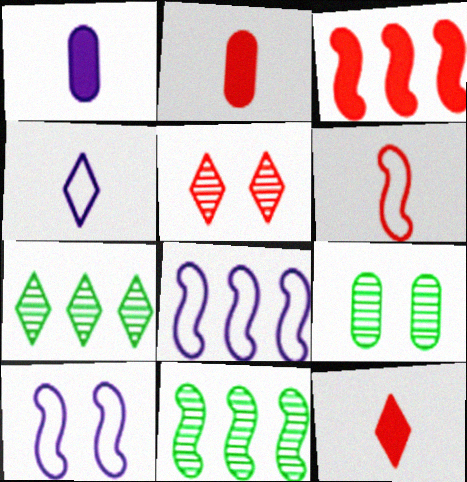[[2, 7, 10], 
[3, 4, 9], 
[3, 8, 11], 
[8, 9, 12]]